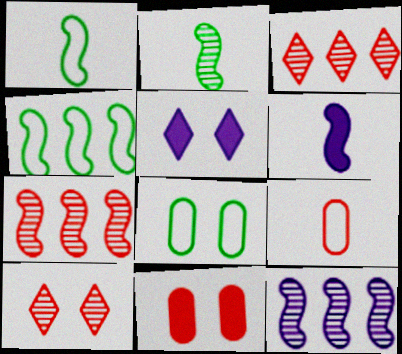[[3, 6, 8]]